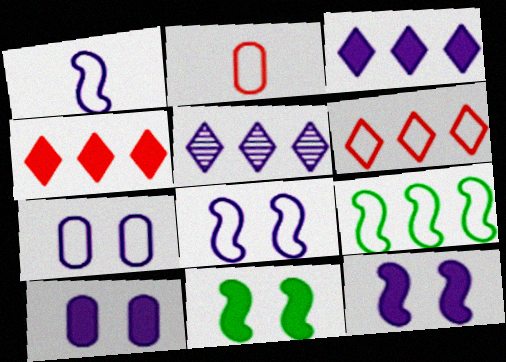[[1, 5, 10], 
[2, 5, 11]]